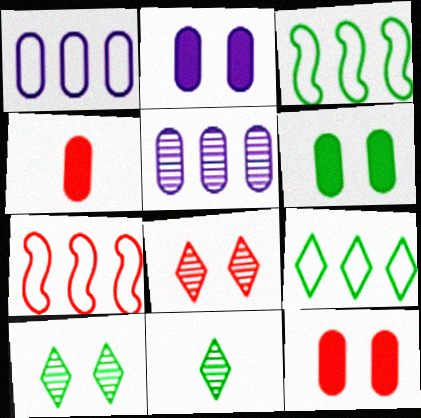[[1, 7, 9], 
[2, 6, 12], 
[2, 7, 11], 
[3, 6, 11], 
[4, 7, 8]]